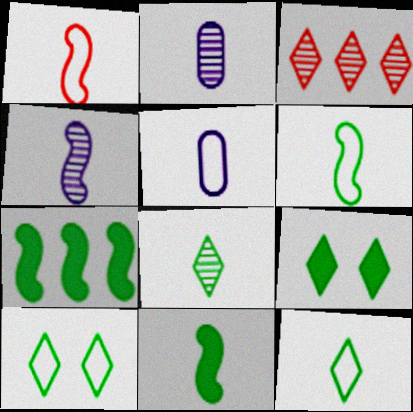[[1, 4, 11], 
[1, 5, 12]]